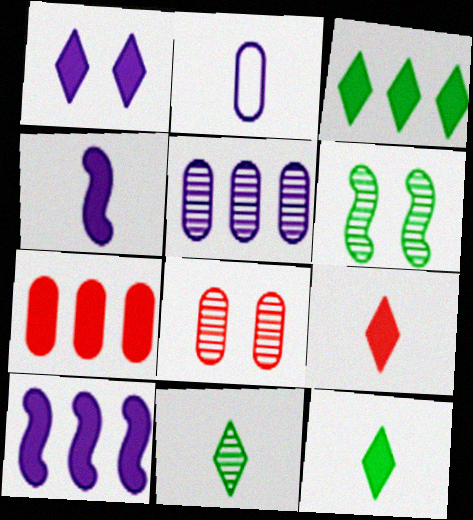[[1, 3, 9], 
[3, 7, 10]]